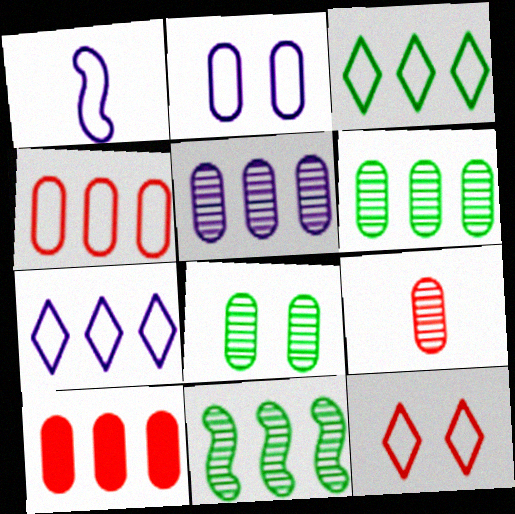[[1, 2, 7], 
[5, 8, 9], 
[7, 10, 11]]